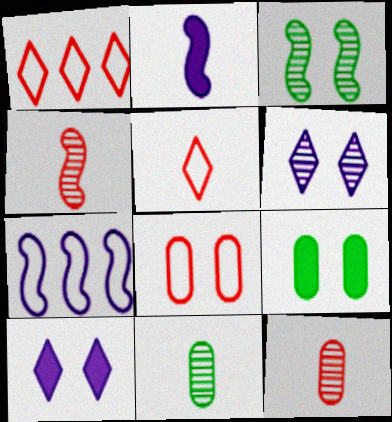[[2, 5, 11], 
[3, 8, 10]]